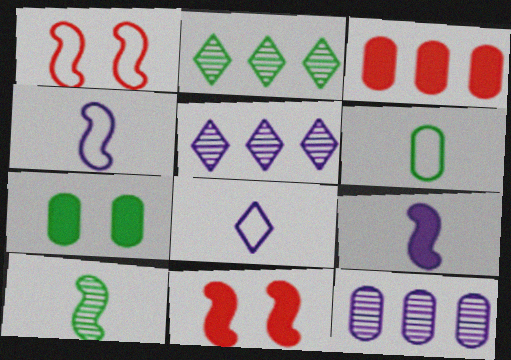[[5, 6, 11]]